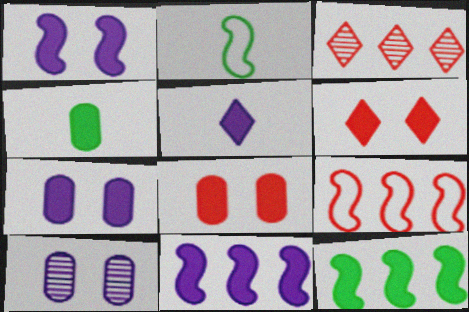[[2, 3, 7], 
[4, 6, 11], 
[5, 7, 11], 
[5, 8, 12]]